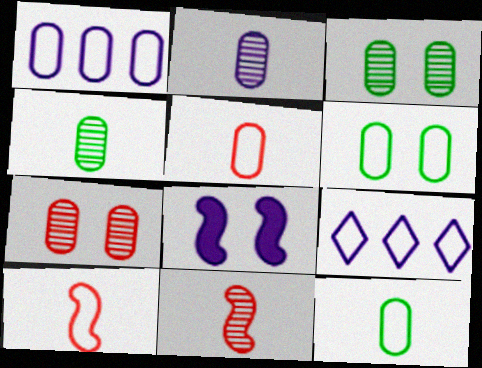[[1, 5, 6], 
[2, 8, 9], 
[6, 9, 10]]